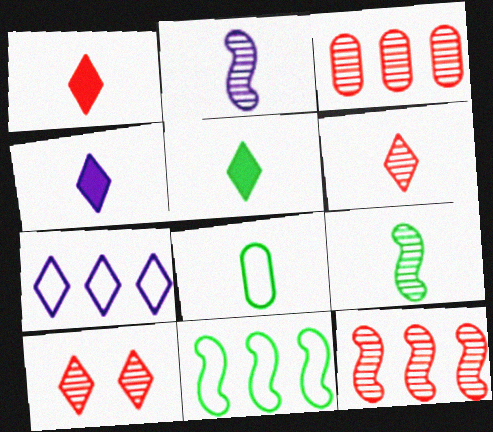[[1, 2, 8], 
[1, 4, 5], 
[5, 7, 10], 
[5, 8, 9]]